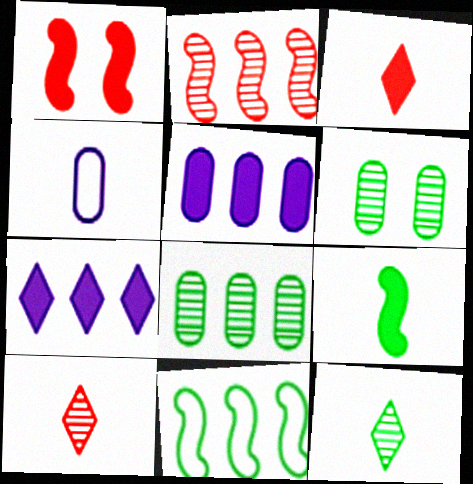[[4, 9, 10]]